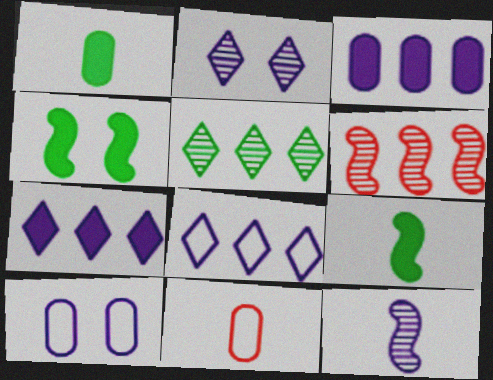[[7, 10, 12]]